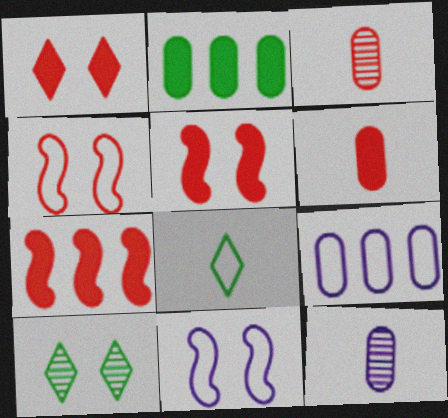[[1, 6, 7], 
[4, 8, 9]]